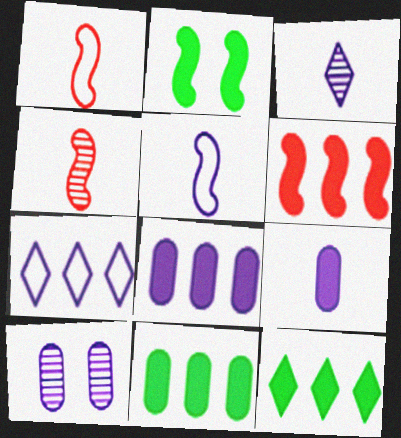[[1, 10, 12], 
[3, 5, 9], 
[6, 8, 12]]